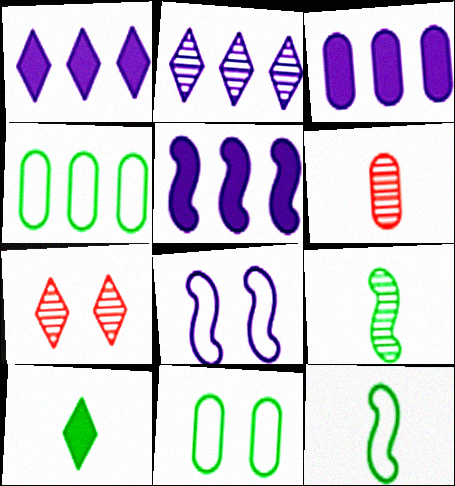[[1, 3, 5], 
[3, 6, 11], 
[3, 7, 12]]